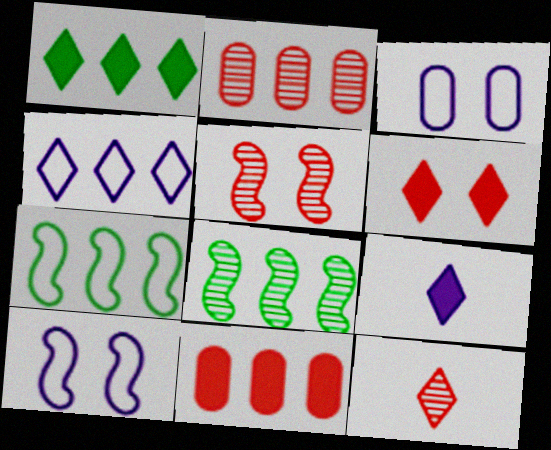[[1, 6, 9], 
[2, 5, 12], 
[4, 8, 11]]